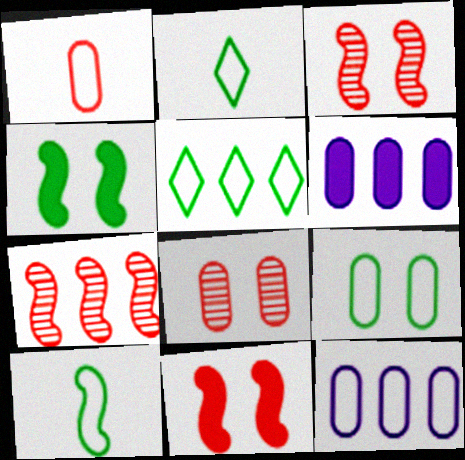[[1, 9, 12], 
[2, 3, 6], 
[5, 6, 7], 
[5, 9, 10]]